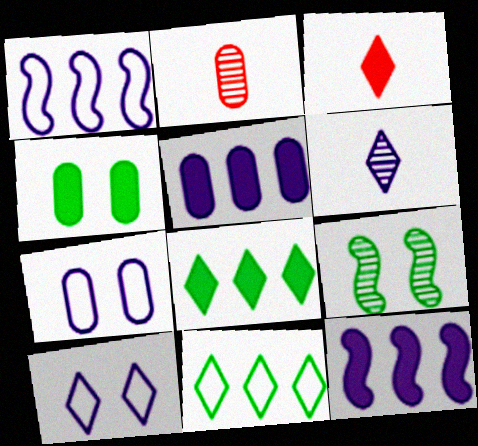[[3, 4, 12], 
[6, 7, 12]]